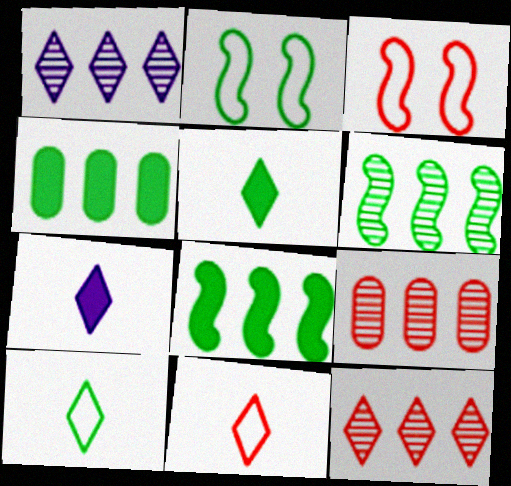[[1, 6, 9], 
[2, 7, 9]]